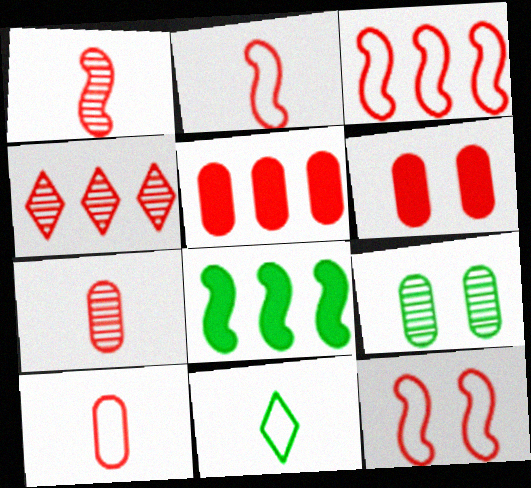[[2, 3, 12], 
[2, 4, 6], 
[3, 4, 5], 
[8, 9, 11]]